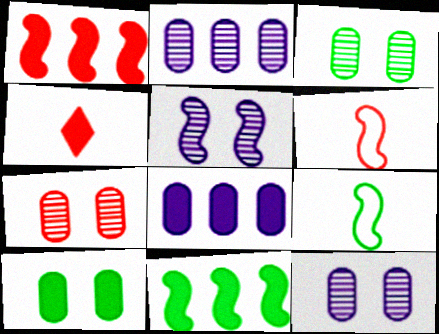[[1, 5, 9], 
[3, 7, 12], 
[5, 6, 11]]